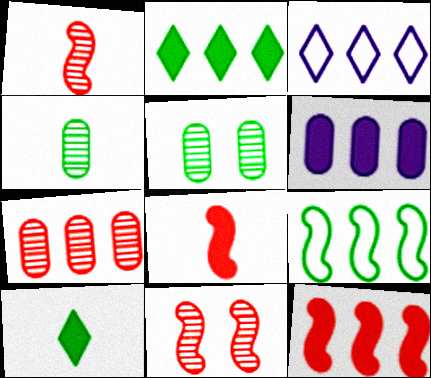[[2, 6, 12], 
[3, 5, 8], 
[5, 9, 10]]